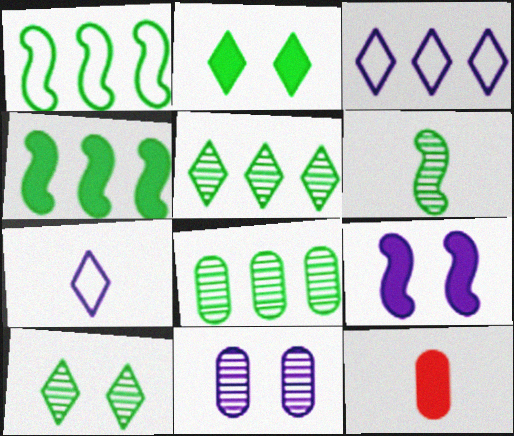[[6, 7, 12], 
[6, 8, 10]]